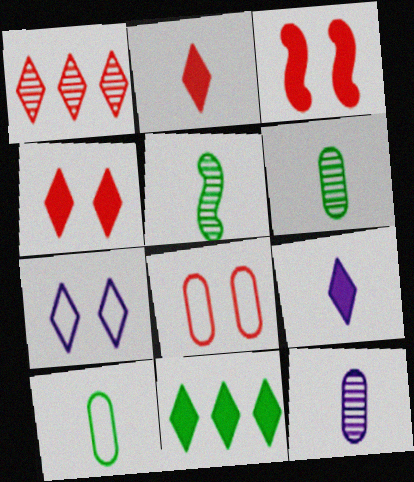[[4, 9, 11]]